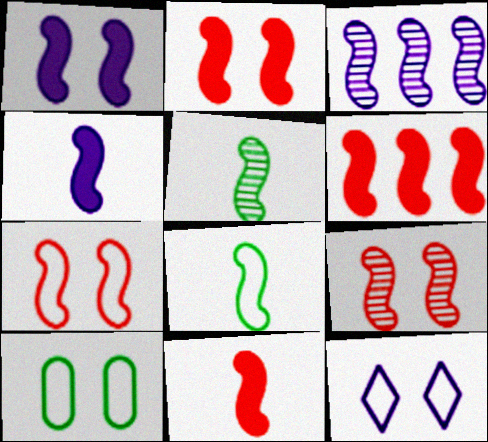[[2, 3, 8], 
[2, 6, 11], 
[2, 7, 9], 
[3, 5, 9], 
[7, 10, 12]]